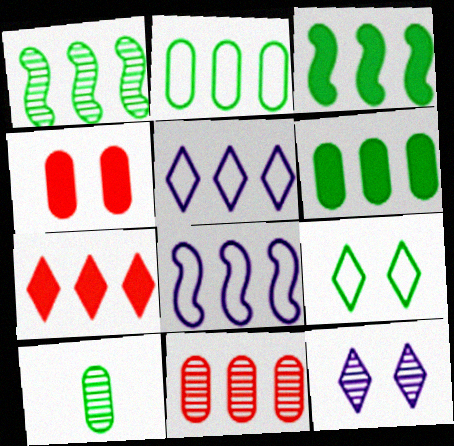[[3, 5, 11], 
[3, 9, 10]]